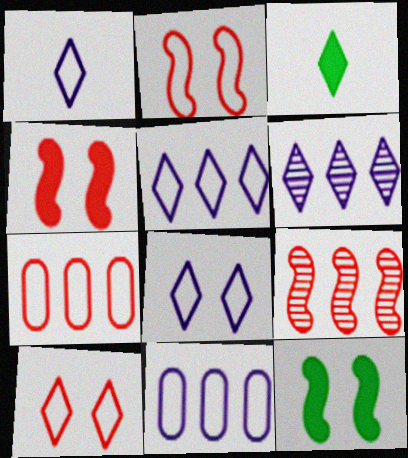[[1, 5, 8], 
[3, 6, 10]]